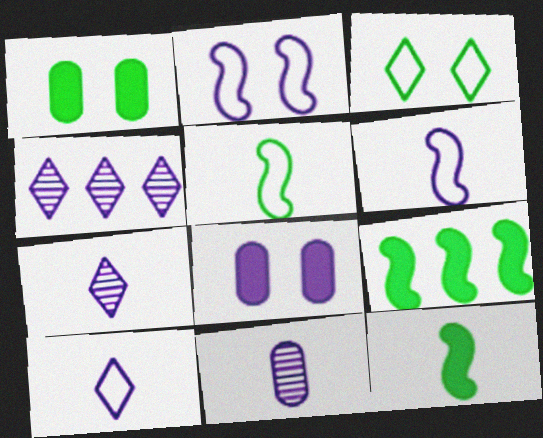[[4, 6, 8]]